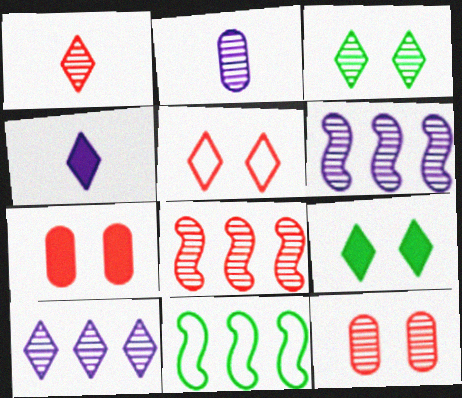[[1, 3, 10], 
[1, 8, 12], 
[2, 3, 8], 
[4, 11, 12]]